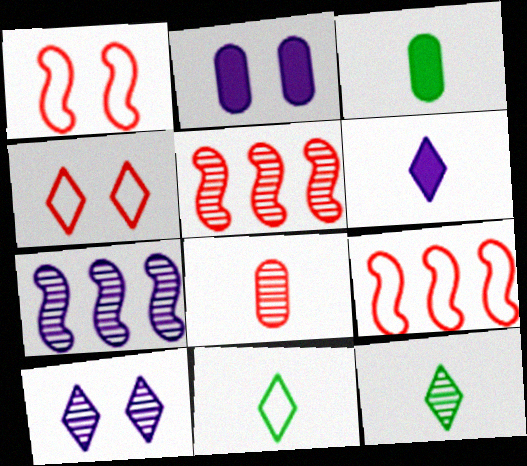[[2, 5, 11], 
[2, 9, 12], 
[3, 4, 7], 
[3, 9, 10]]